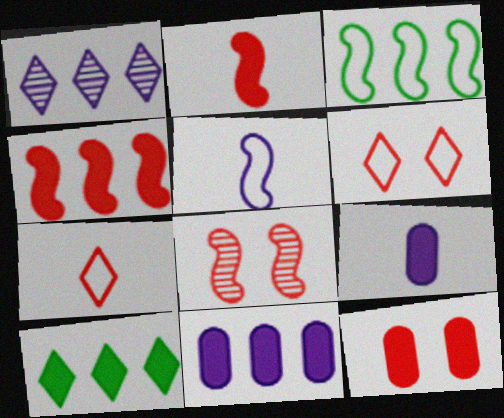[[4, 10, 11], 
[6, 8, 12]]